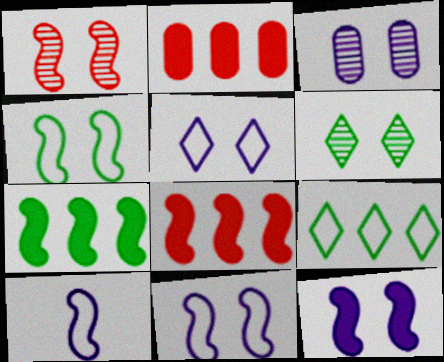[[1, 3, 6], 
[1, 4, 12], 
[1, 7, 10], 
[2, 6, 10], 
[3, 5, 12]]